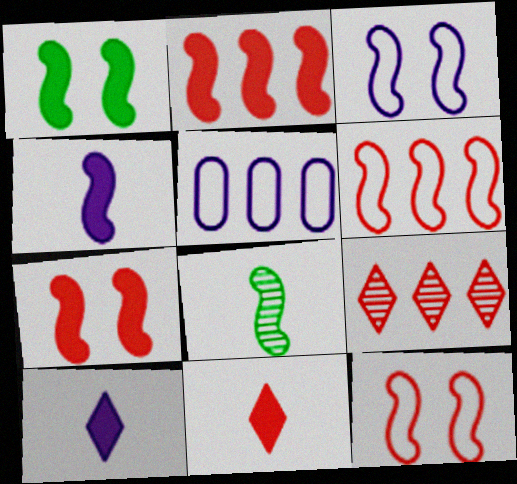[[1, 2, 4], 
[2, 3, 8]]